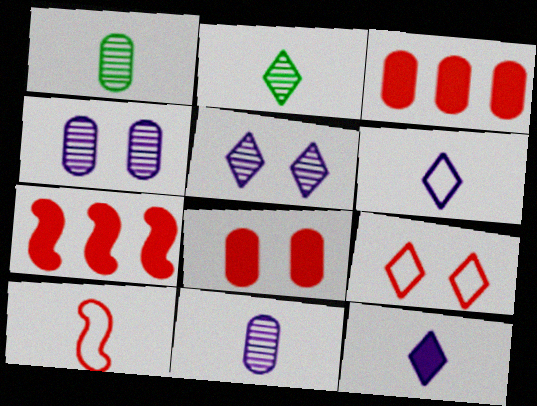[[1, 10, 12]]